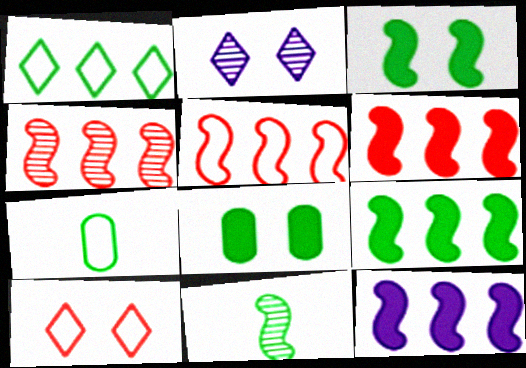[[1, 8, 11], 
[2, 6, 7], 
[4, 5, 6], 
[6, 9, 12]]